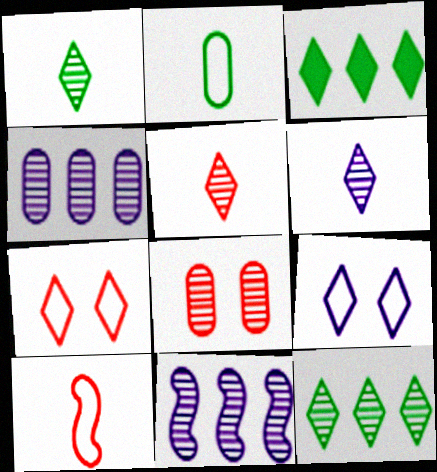[[1, 5, 6], 
[1, 8, 11], 
[3, 5, 9], 
[3, 6, 7]]